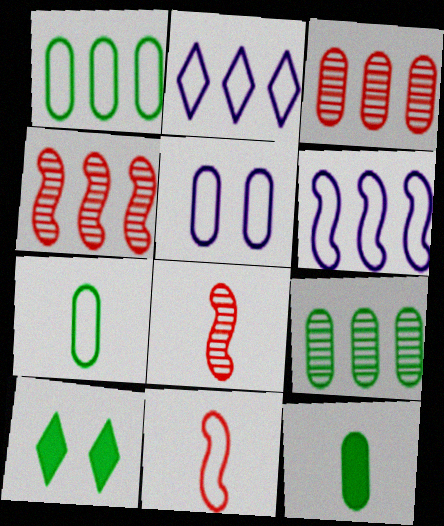[[3, 5, 12]]